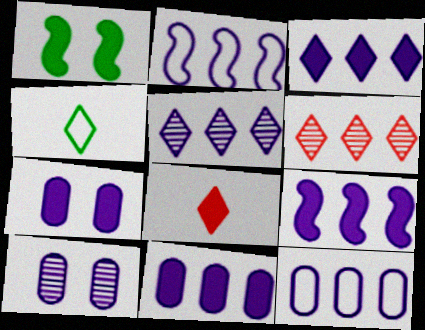[[1, 8, 11], 
[2, 5, 11], 
[3, 9, 11], 
[5, 9, 12]]